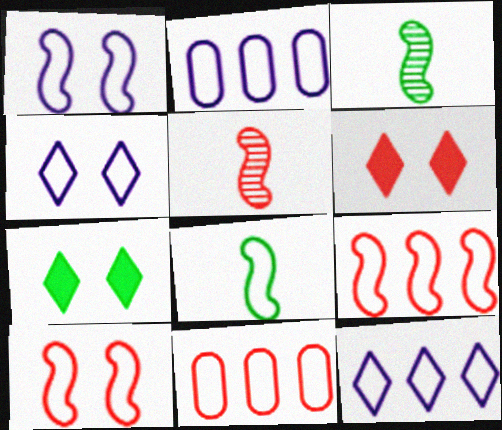[[1, 8, 9], 
[2, 3, 6], 
[2, 5, 7], 
[4, 8, 11], 
[5, 6, 11]]